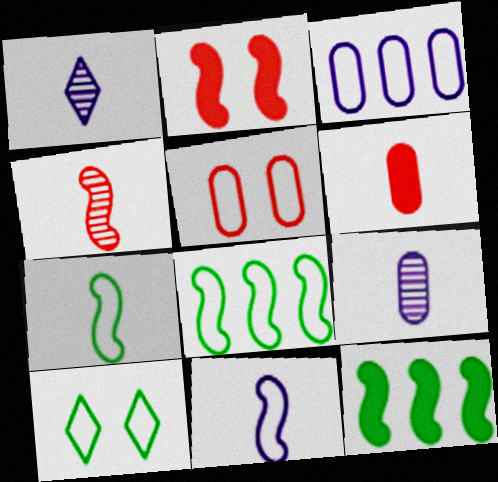[[1, 5, 12], 
[1, 6, 7]]